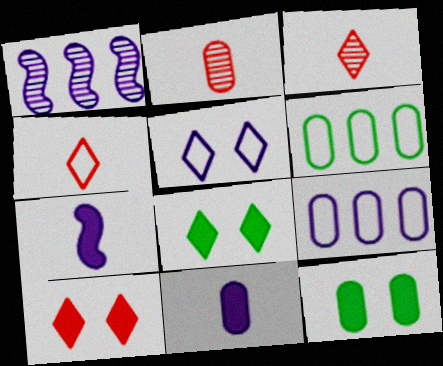[[1, 4, 12], 
[1, 5, 11], 
[2, 9, 12]]